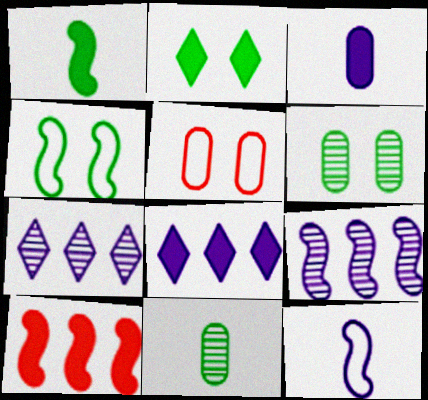[[1, 5, 7], 
[2, 3, 10], 
[2, 4, 6]]